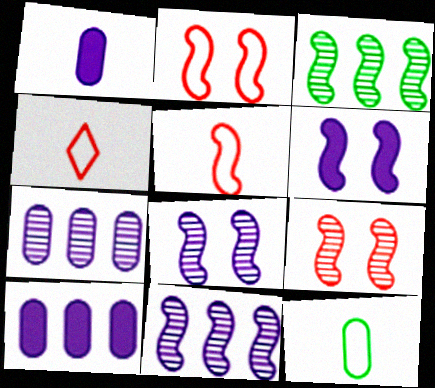[[3, 5, 6]]